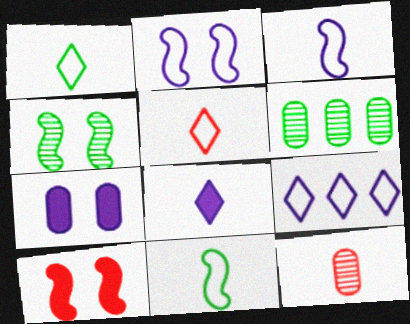[[2, 4, 10], 
[8, 11, 12]]